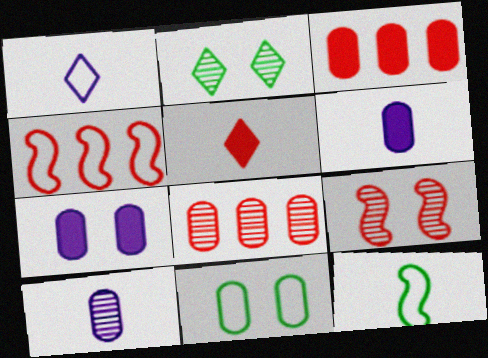[[1, 4, 11], 
[2, 4, 6], 
[3, 10, 11], 
[5, 10, 12], 
[6, 8, 11]]